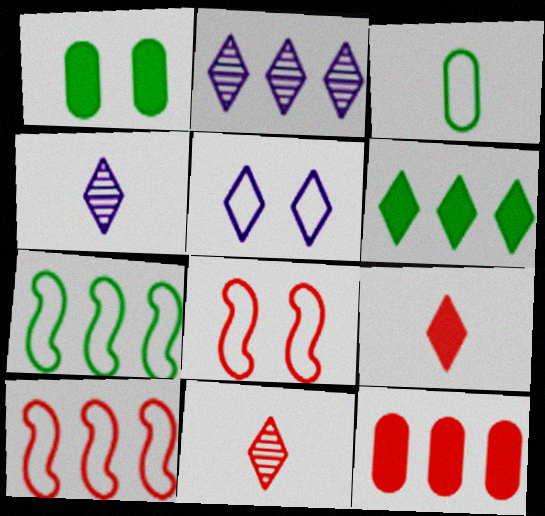[[1, 4, 10], 
[2, 7, 12], 
[3, 5, 10], 
[5, 6, 11], 
[8, 11, 12]]